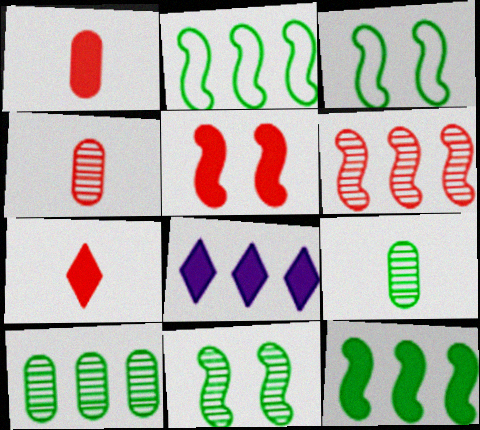[[3, 4, 8]]